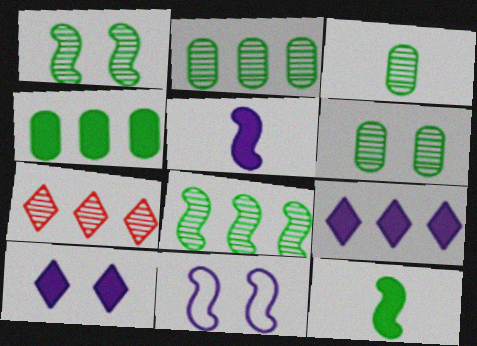[[2, 3, 6]]